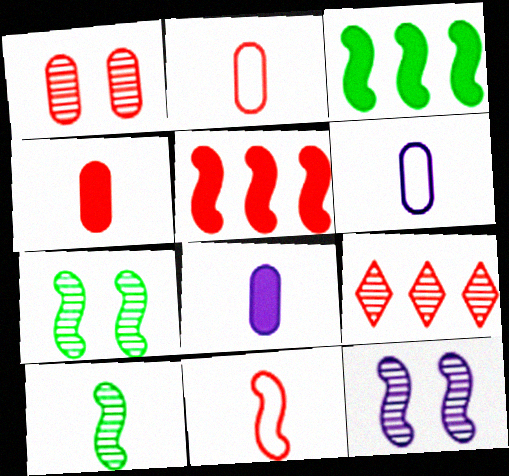[[3, 11, 12]]